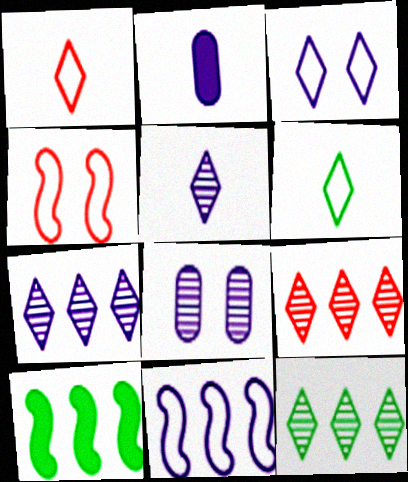[[1, 8, 10], 
[2, 4, 12], 
[7, 9, 12]]